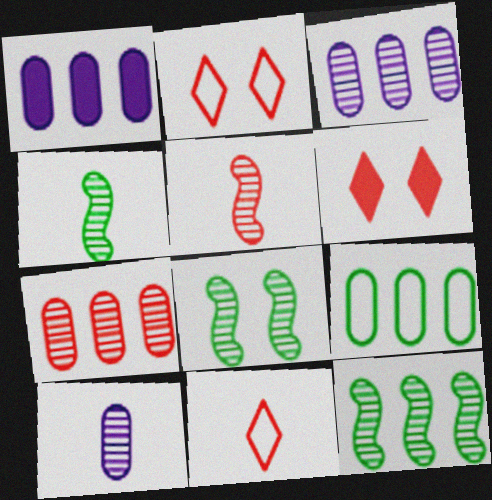[[1, 2, 4], 
[1, 7, 9], 
[1, 8, 11], 
[4, 8, 12]]